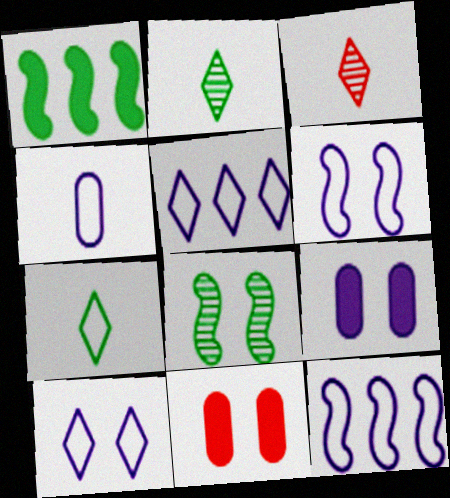[[2, 11, 12], 
[4, 5, 6], 
[4, 10, 12], 
[8, 10, 11]]